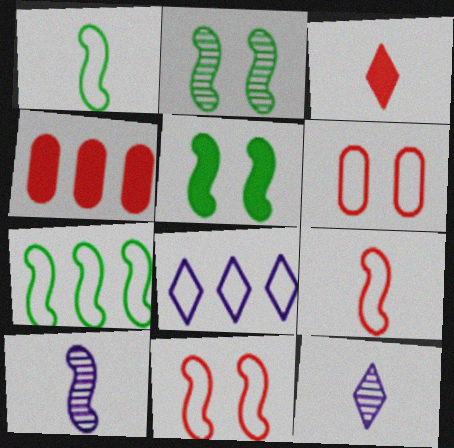[[1, 6, 8]]